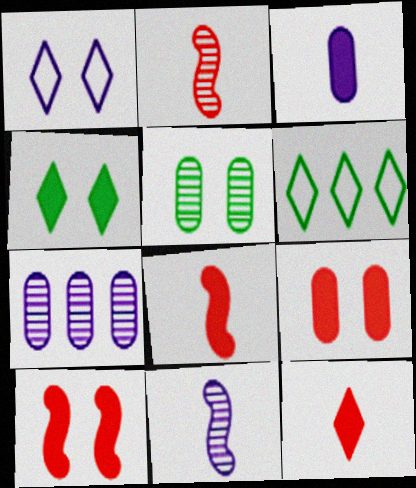[[1, 5, 10], 
[6, 9, 11]]